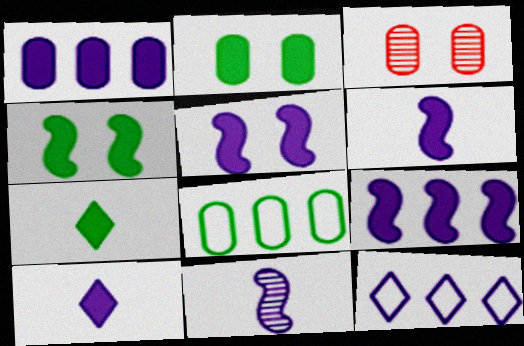[[1, 5, 10], 
[5, 6, 9]]